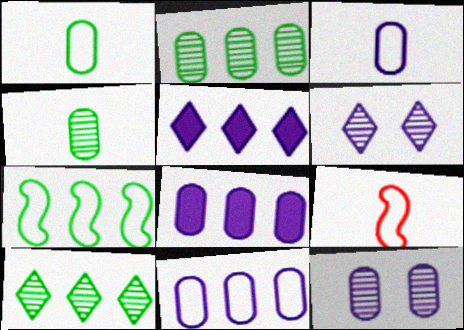[[3, 8, 12]]